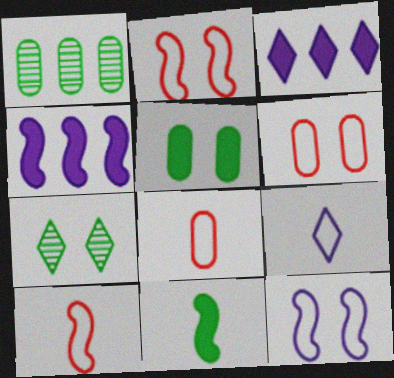[[4, 7, 8]]